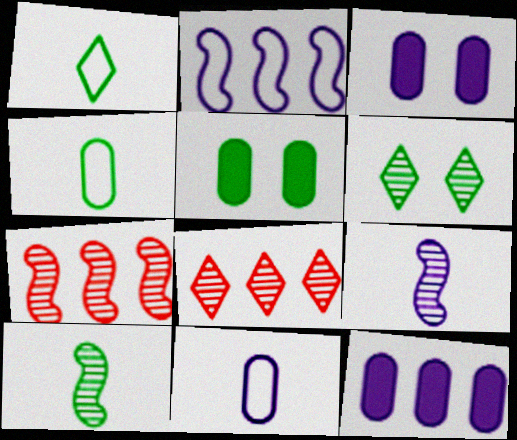[[1, 3, 7]]